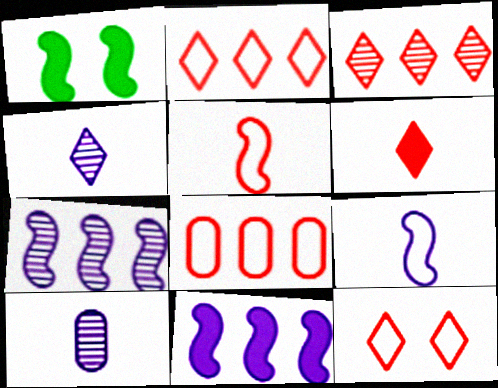[[1, 2, 10], 
[1, 4, 8], 
[1, 5, 7], 
[3, 6, 12], 
[5, 8, 12]]